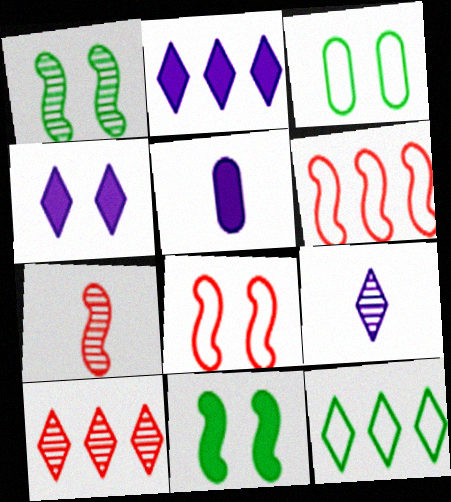[[2, 3, 7], 
[2, 10, 12]]